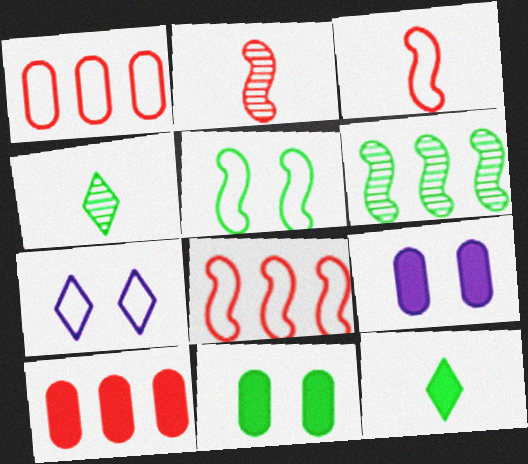[[4, 8, 9]]